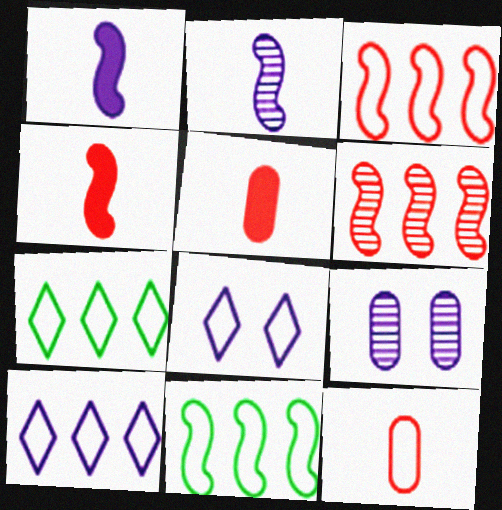[[1, 9, 10], 
[4, 7, 9], 
[8, 11, 12]]